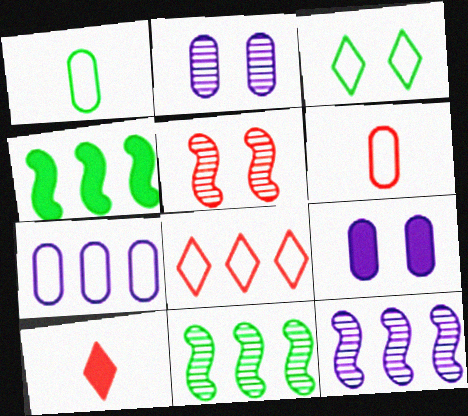[[3, 5, 9], 
[4, 9, 10]]